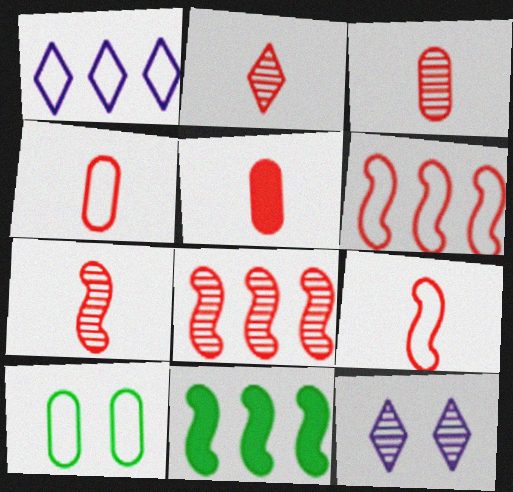[[1, 9, 10], 
[2, 3, 7], 
[2, 5, 9], 
[3, 4, 5], 
[4, 11, 12]]